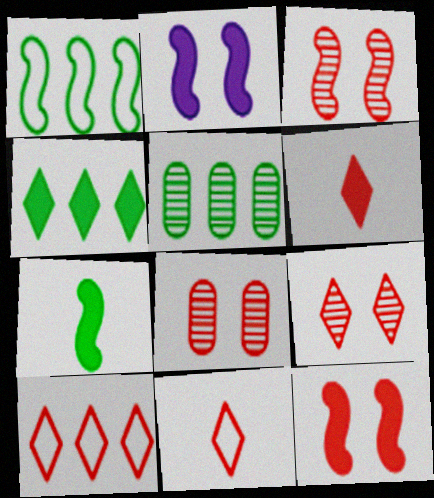[[1, 4, 5], 
[2, 5, 11], 
[3, 8, 9], 
[6, 9, 10]]